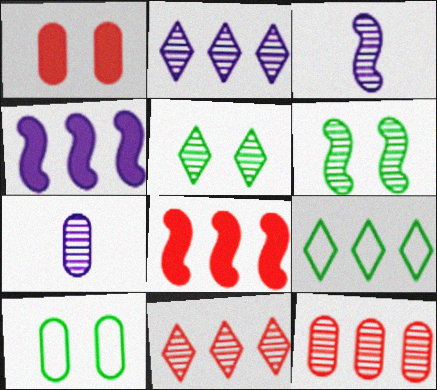[[1, 3, 9], 
[3, 5, 12], 
[4, 9, 12], 
[6, 7, 11]]